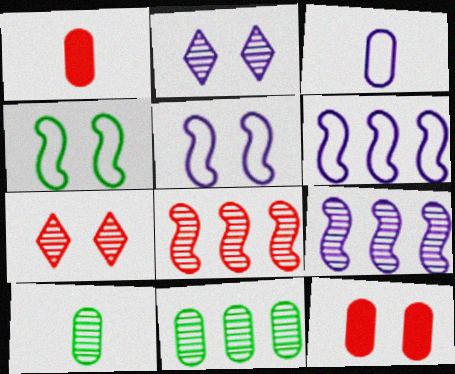[[1, 3, 10], 
[2, 4, 12], 
[2, 8, 10], 
[3, 11, 12], 
[7, 9, 10]]